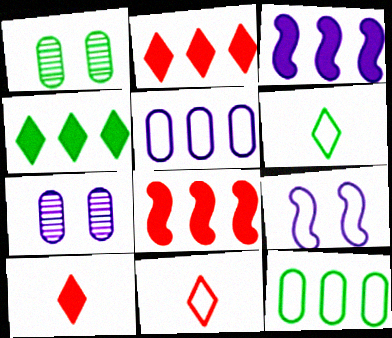[[1, 3, 11], 
[6, 7, 8], 
[9, 11, 12]]